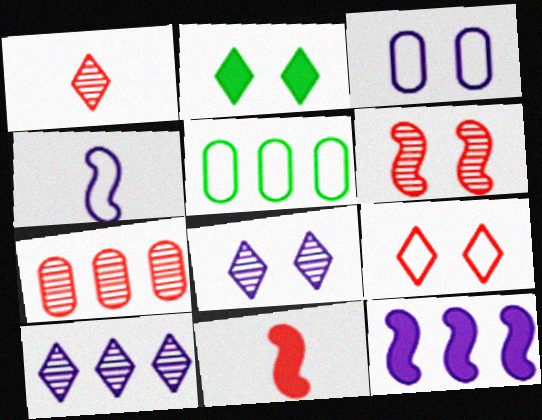[[1, 6, 7], 
[2, 3, 6], 
[2, 4, 7], 
[2, 8, 9], 
[4, 5, 9], 
[5, 8, 11], 
[7, 9, 11]]